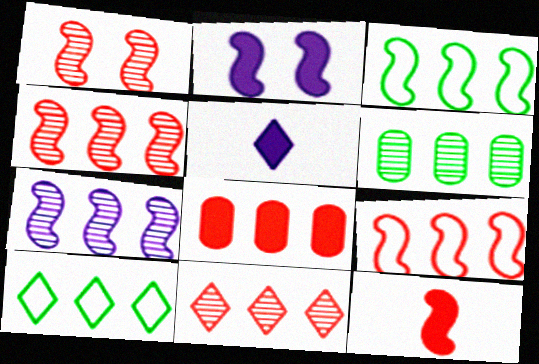[[1, 9, 12], 
[6, 7, 11], 
[7, 8, 10], 
[8, 9, 11]]